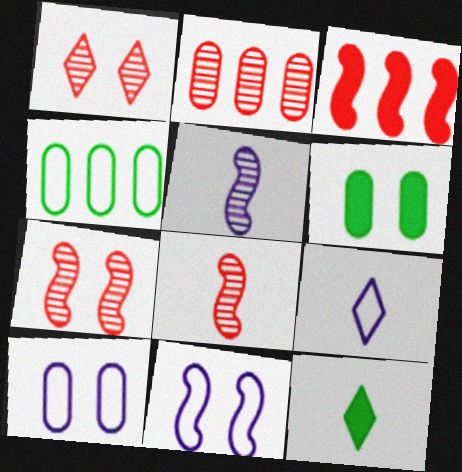[[1, 2, 8], 
[1, 6, 11], 
[2, 11, 12]]